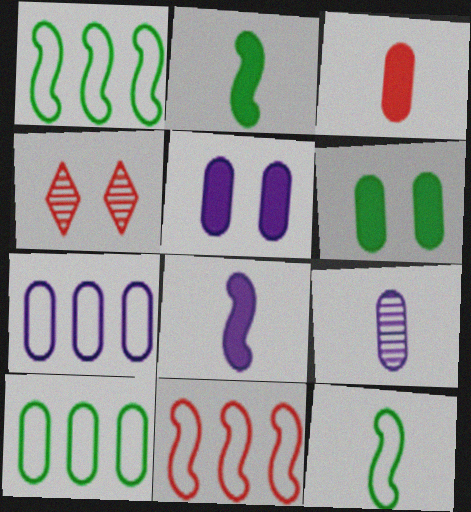[[2, 4, 7], 
[3, 4, 11], 
[4, 8, 10], 
[5, 7, 9]]